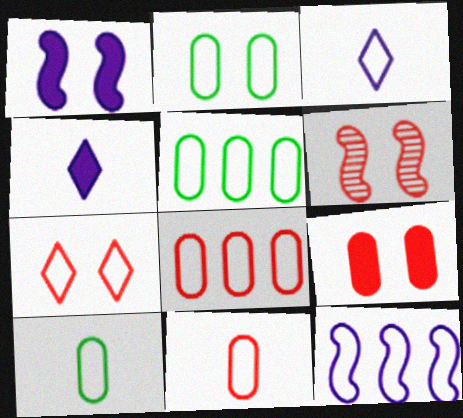[[2, 5, 10], 
[4, 5, 6], 
[6, 7, 9], 
[7, 10, 12]]